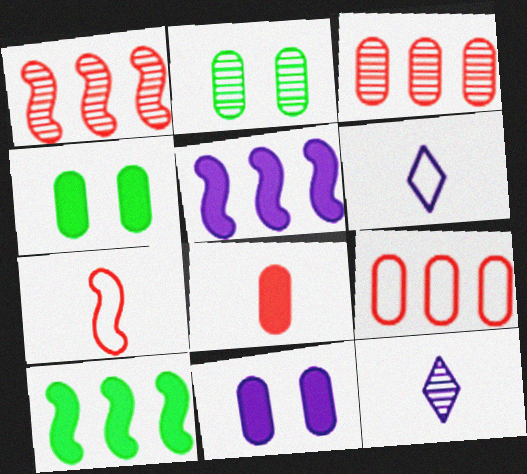[[1, 2, 12], 
[1, 4, 6]]